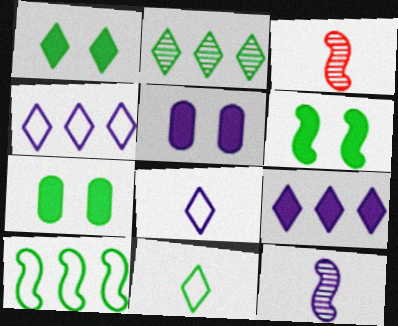[[1, 2, 11], 
[1, 6, 7], 
[3, 4, 7], 
[4, 5, 12]]